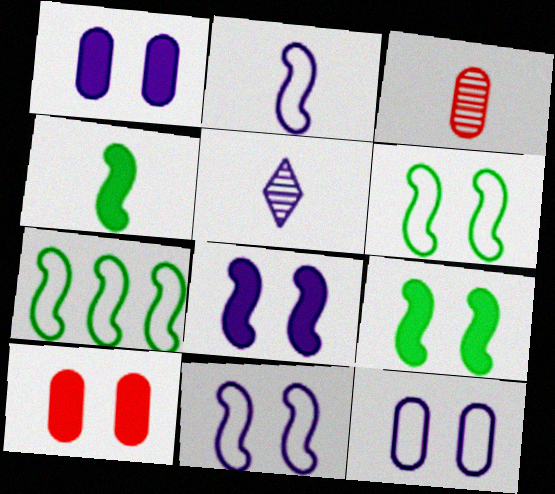[[5, 7, 10]]